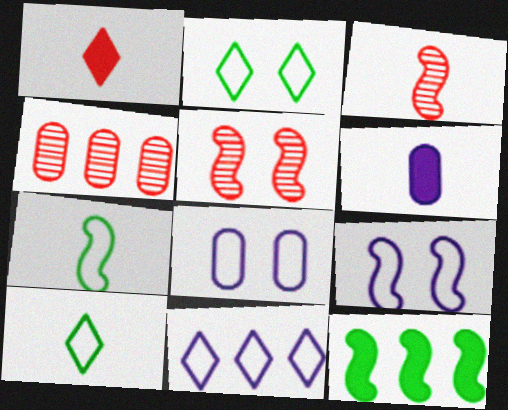[[3, 6, 10], 
[3, 9, 12], 
[4, 11, 12]]